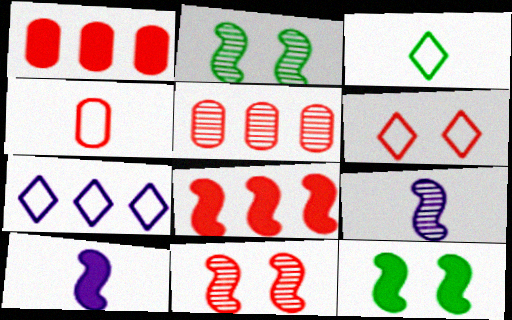[[3, 6, 7], 
[8, 10, 12]]